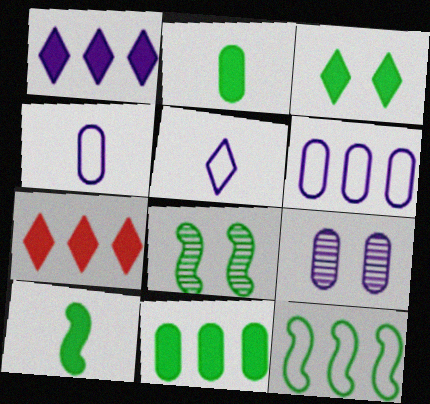[[3, 10, 11], 
[4, 7, 8], 
[8, 10, 12]]